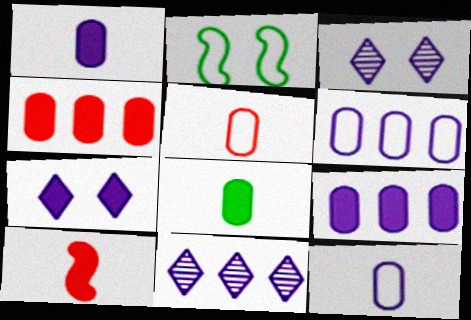[]